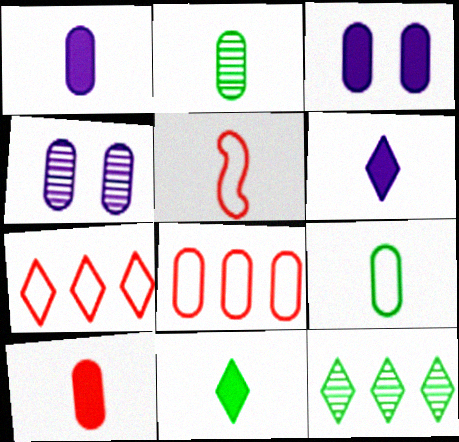[[2, 3, 8], 
[2, 5, 6], 
[3, 5, 12]]